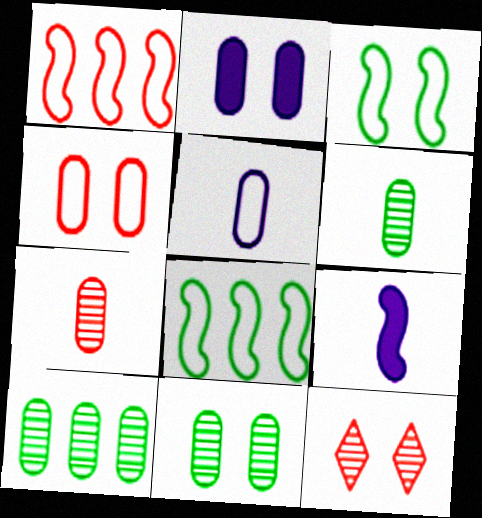[[2, 3, 12], 
[2, 4, 11], 
[6, 10, 11]]